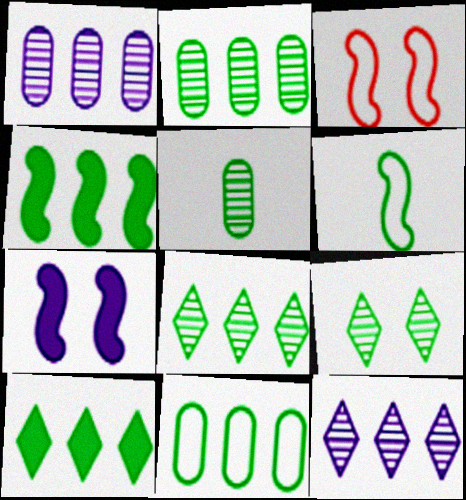[[4, 8, 11]]